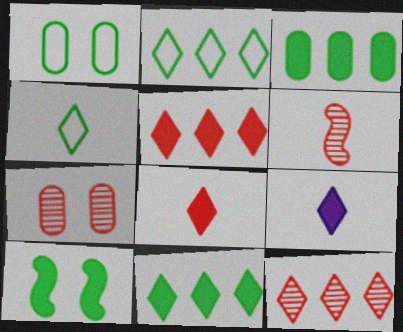[[6, 7, 12]]